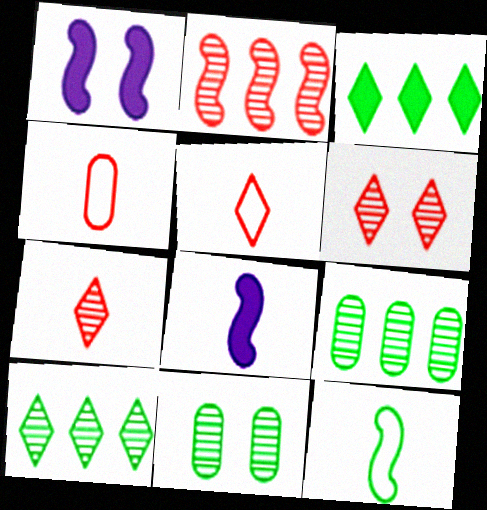[[1, 2, 12], 
[1, 4, 10], 
[1, 5, 9], 
[3, 11, 12]]